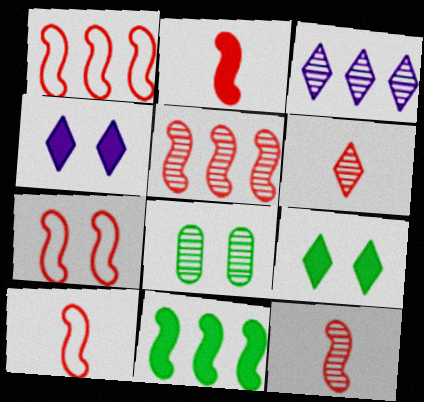[[1, 7, 10], 
[2, 5, 7], 
[2, 10, 12], 
[3, 8, 12], 
[4, 7, 8]]